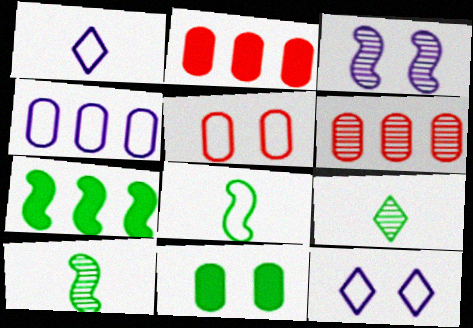[[2, 10, 12], 
[3, 6, 9]]